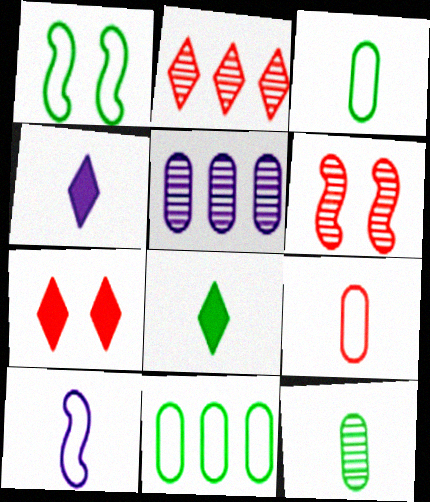[[4, 6, 11]]